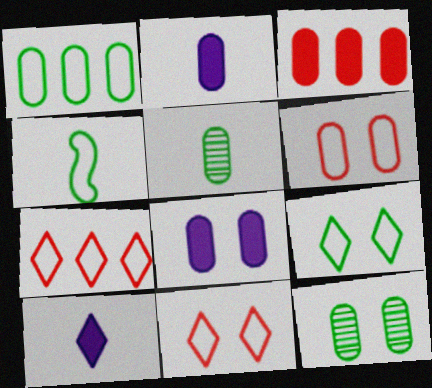[[1, 4, 9], 
[6, 8, 12]]